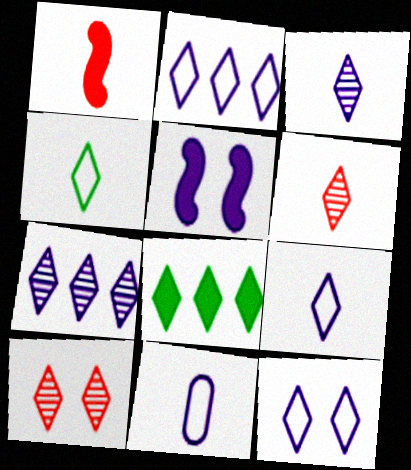[[2, 9, 12], 
[5, 7, 11], 
[6, 8, 12], 
[8, 9, 10]]